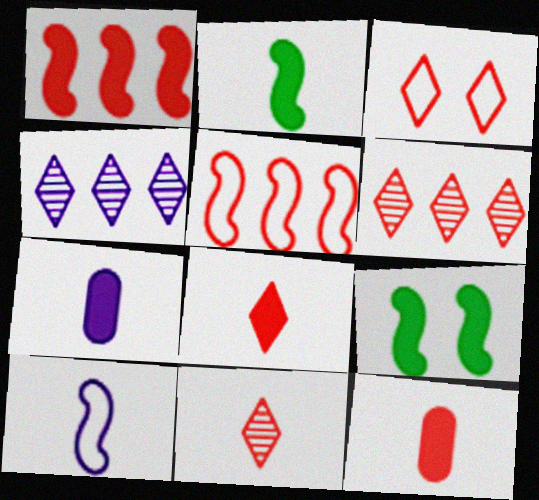[[2, 7, 8], 
[3, 6, 8]]